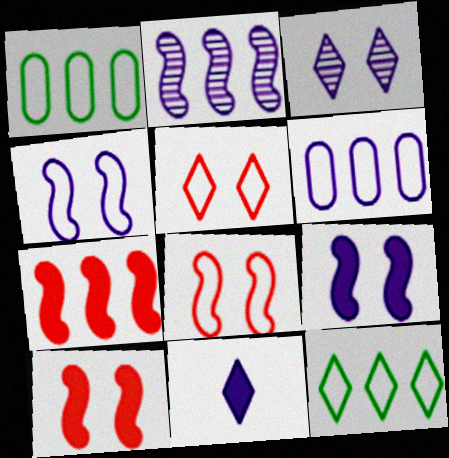[]